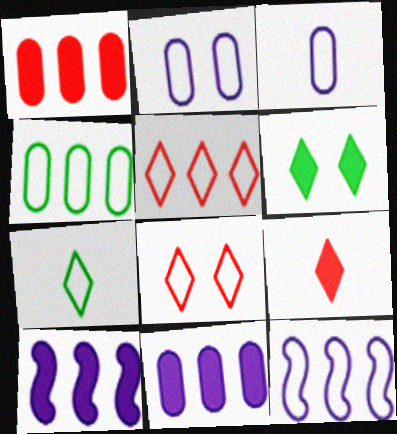[[4, 5, 12]]